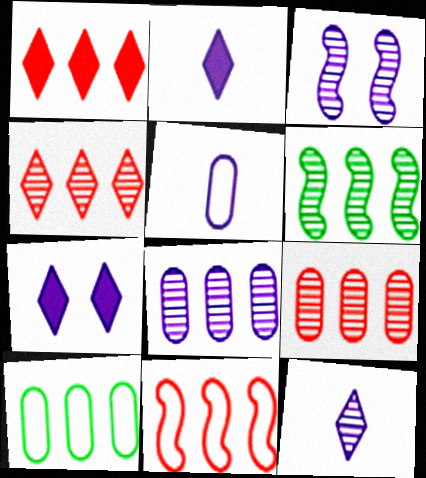[[1, 9, 11], 
[3, 8, 12], 
[4, 6, 8]]